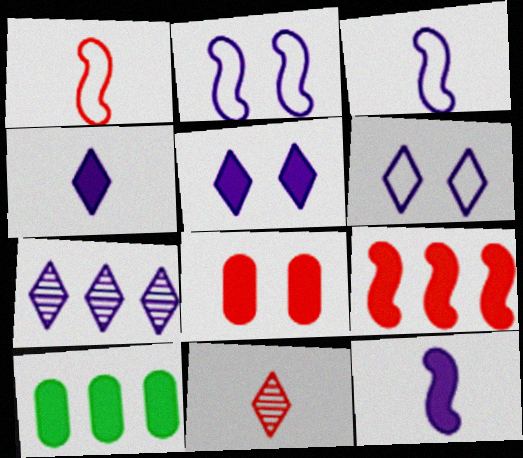[[2, 10, 11], 
[4, 6, 7]]